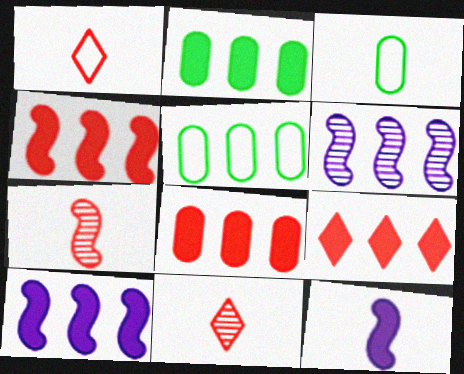[[2, 9, 10], 
[3, 11, 12], 
[4, 8, 9], 
[5, 6, 9]]